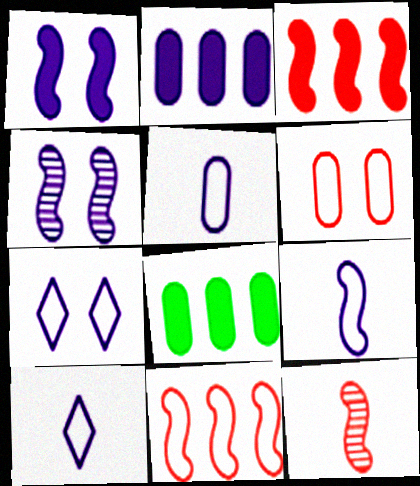[[2, 4, 10], 
[5, 9, 10], 
[7, 8, 12]]